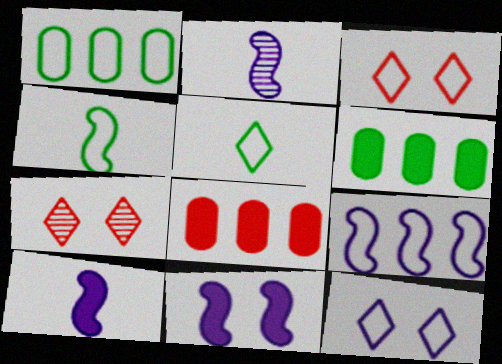[[1, 7, 10], 
[2, 3, 6], 
[2, 9, 11]]